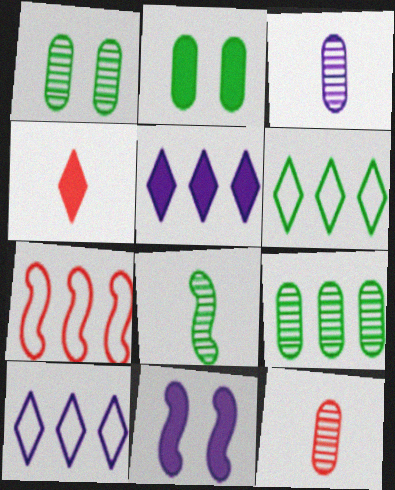[[2, 6, 8], 
[3, 10, 11], 
[5, 7, 9], 
[6, 11, 12], 
[7, 8, 11]]